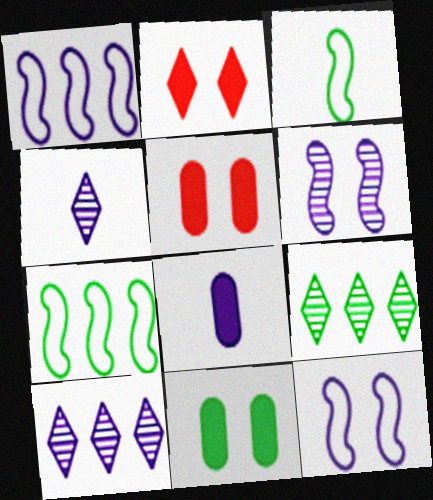[[3, 5, 10], 
[3, 9, 11], 
[4, 5, 7], 
[8, 10, 12]]